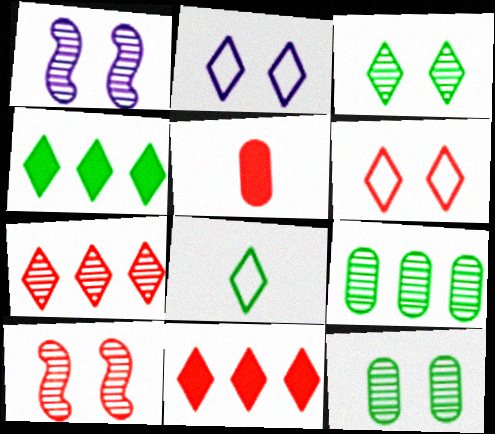[[3, 4, 8]]